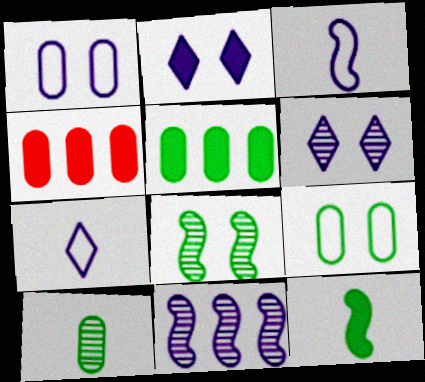[[1, 4, 10], 
[2, 4, 12], 
[4, 7, 8], 
[5, 9, 10]]